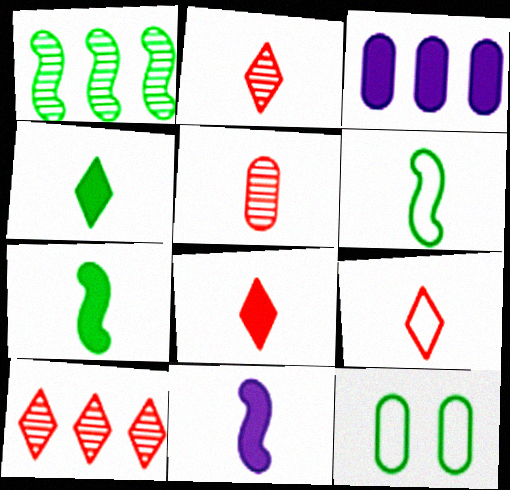[[1, 4, 12], 
[2, 8, 9], 
[3, 5, 12], 
[10, 11, 12]]